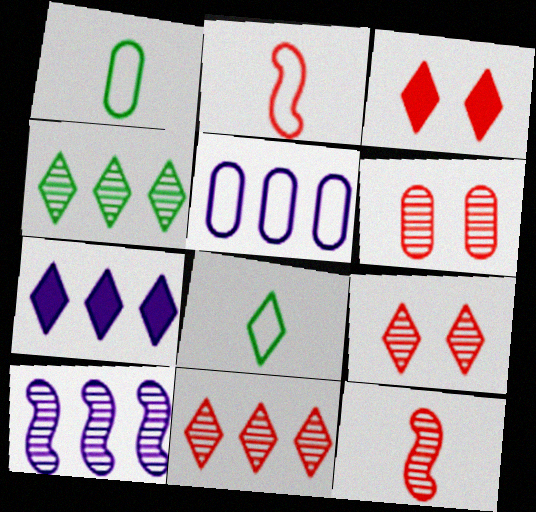[[1, 3, 10], 
[5, 7, 10], 
[6, 11, 12], 
[7, 8, 9]]